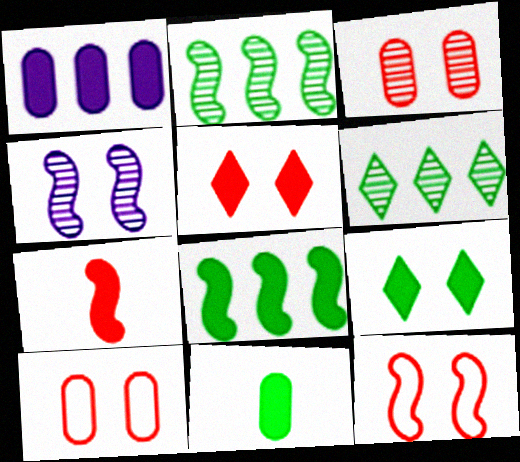[[1, 7, 9], 
[3, 5, 12], 
[4, 9, 10], 
[8, 9, 11]]